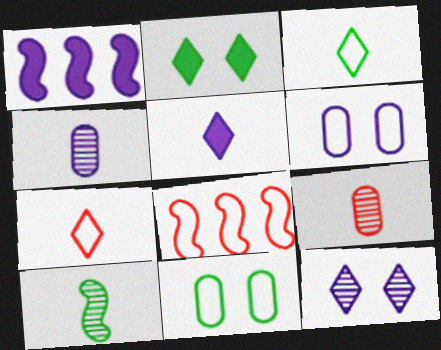[[2, 4, 8], 
[3, 6, 8]]